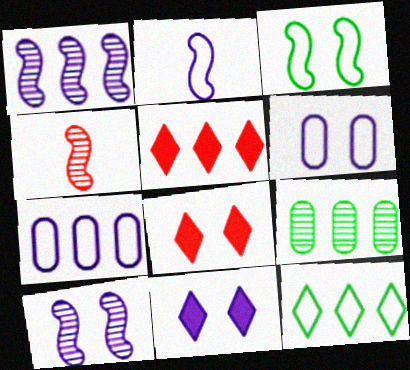[[2, 8, 9], 
[6, 10, 11]]